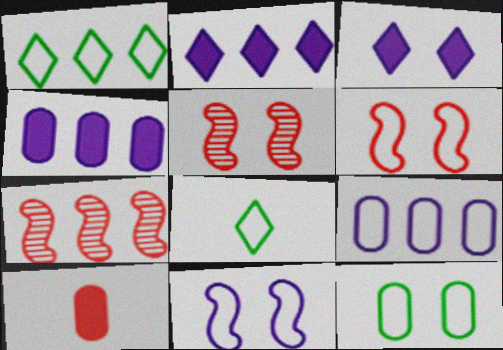[[1, 4, 7], 
[3, 5, 12], 
[4, 5, 8], 
[6, 8, 9]]